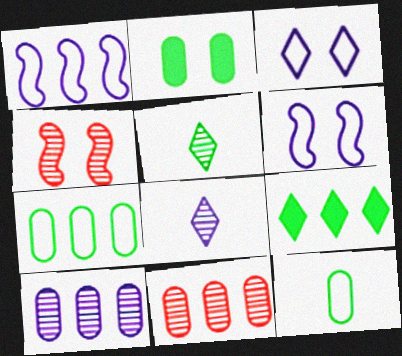[[1, 9, 11], 
[2, 3, 4], 
[4, 5, 10]]